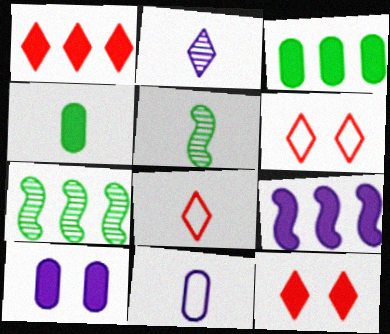[[1, 3, 9], 
[4, 9, 12], 
[7, 8, 10], 
[7, 11, 12]]